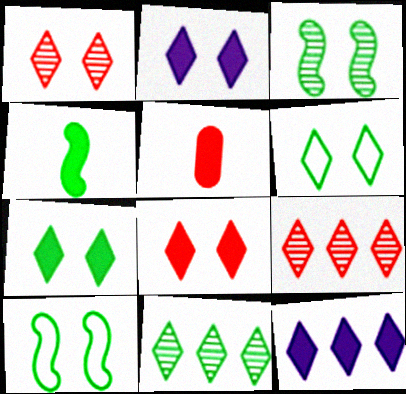[[1, 2, 6], 
[2, 7, 8]]